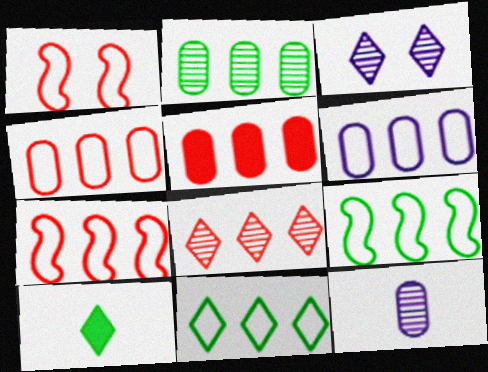[[2, 5, 6], 
[5, 7, 8], 
[6, 7, 11]]